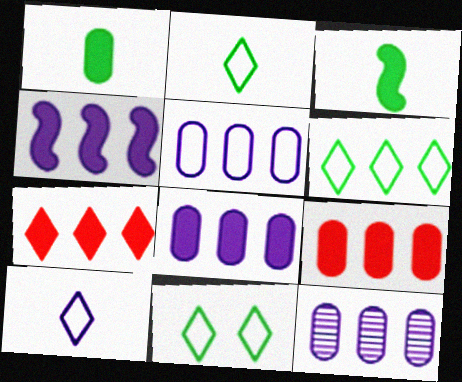[[2, 6, 11], 
[5, 8, 12]]